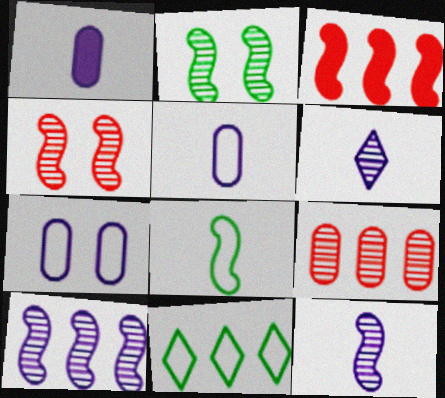[[1, 4, 11], 
[2, 6, 9]]